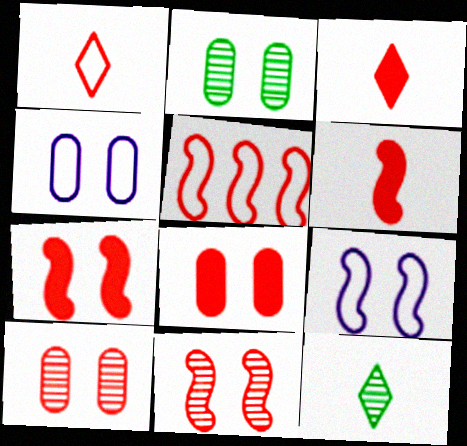[[2, 4, 8], 
[3, 5, 10], 
[5, 6, 11]]